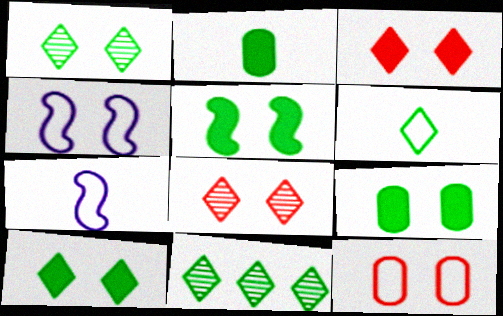[[4, 8, 9], 
[5, 9, 10], 
[6, 10, 11]]